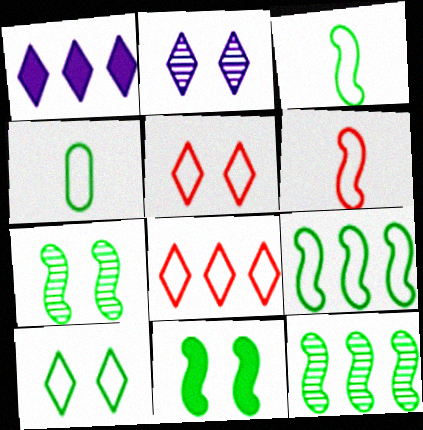[[3, 11, 12], 
[4, 9, 10]]